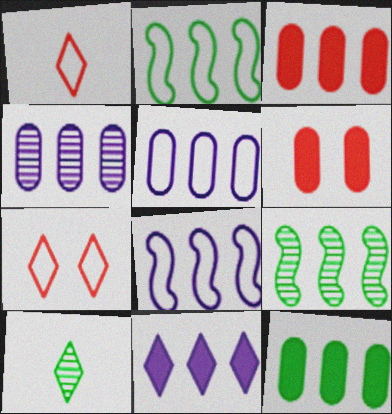[[4, 8, 11], 
[6, 8, 10], 
[7, 10, 11]]